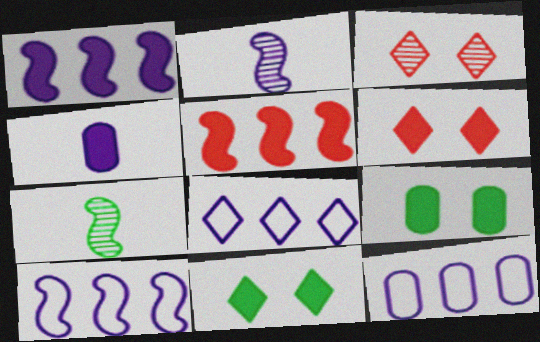[[4, 5, 11], 
[6, 7, 12], 
[8, 10, 12]]